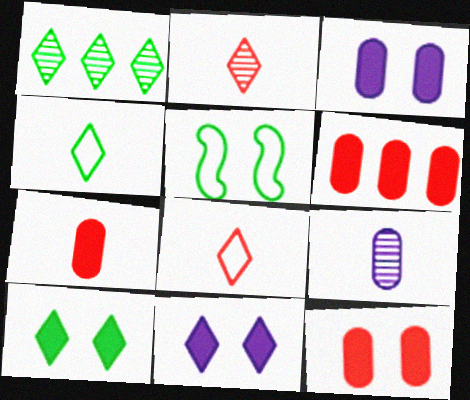[[1, 4, 10], 
[1, 8, 11], 
[6, 7, 12]]